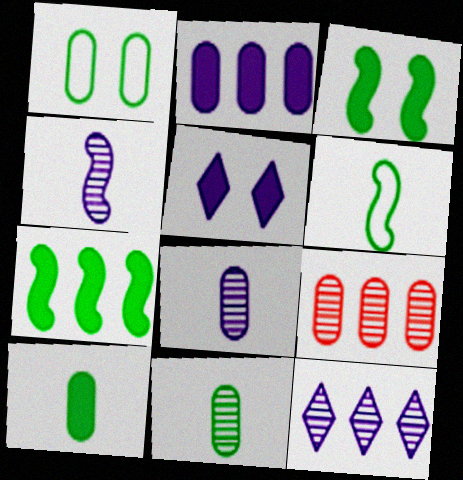[[5, 6, 9]]